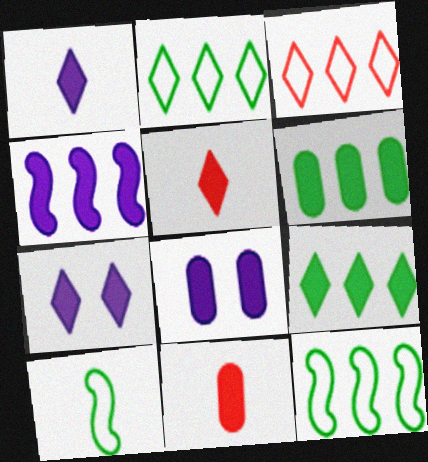[[1, 4, 8], 
[5, 7, 9], 
[6, 8, 11]]